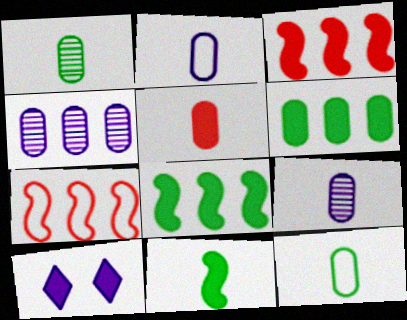[[1, 2, 5], 
[1, 7, 10], 
[5, 8, 10], 
[5, 9, 12]]